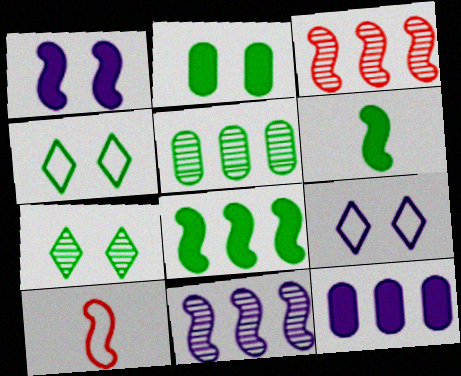[[4, 5, 6], 
[7, 10, 12]]